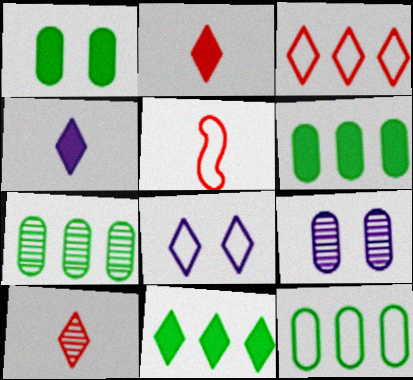[[5, 8, 12], 
[5, 9, 11], 
[6, 7, 12], 
[8, 10, 11]]